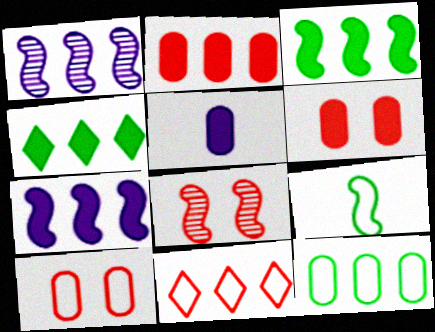[[2, 4, 7], 
[7, 8, 9]]